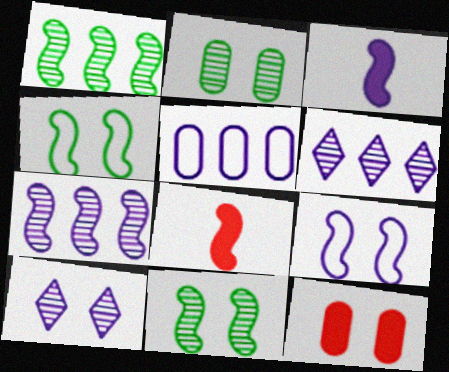[[1, 8, 9], 
[3, 5, 10], 
[3, 7, 9], 
[4, 7, 8], 
[4, 10, 12]]